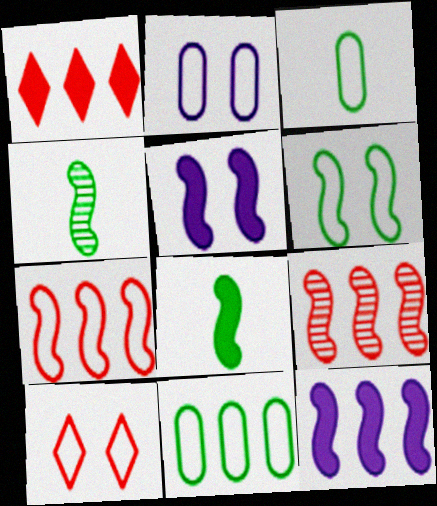[[1, 2, 4], 
[2, 6, 10], 
[4, 5, 7]]